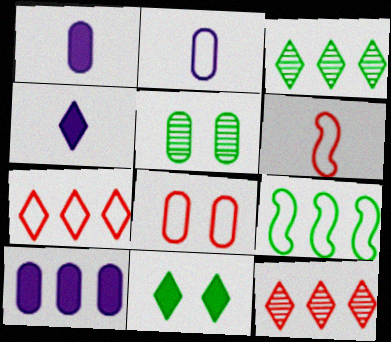[[6, 7, 8], 
[9, 10, 12]]